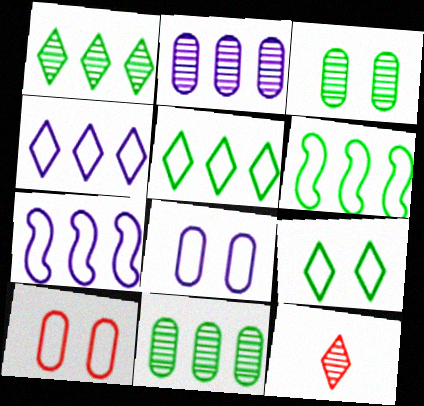[]